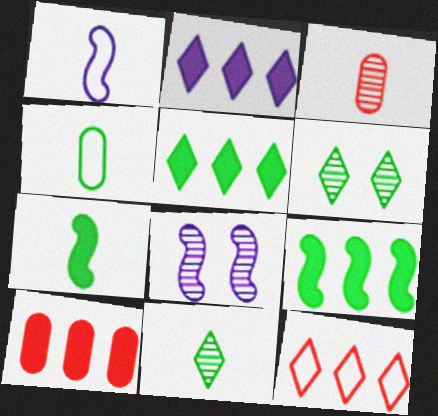[[1, 6, 10], 
[2, 9, 10], 
[4, 6, 9], 
[4, 7, 11]]